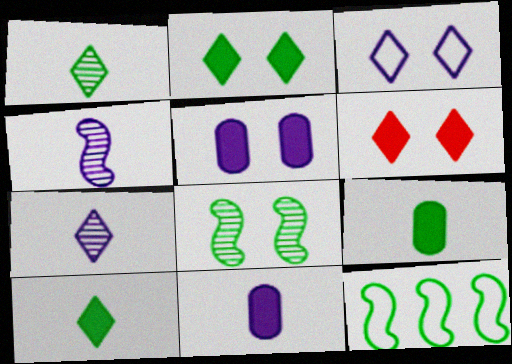[]